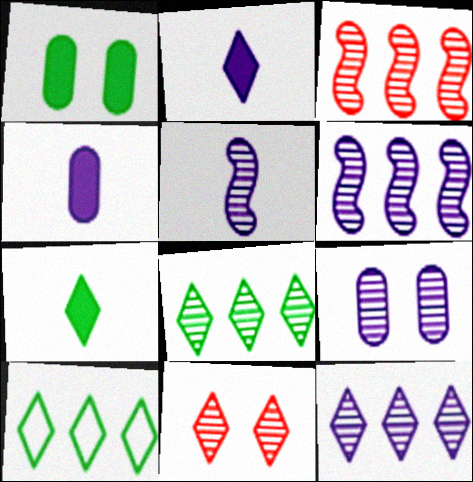[[2, 10, 11], 
[5, 9, 12]]